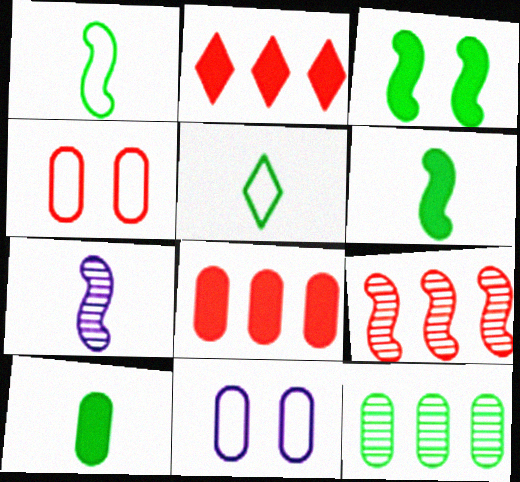[[3, 5, 12]]